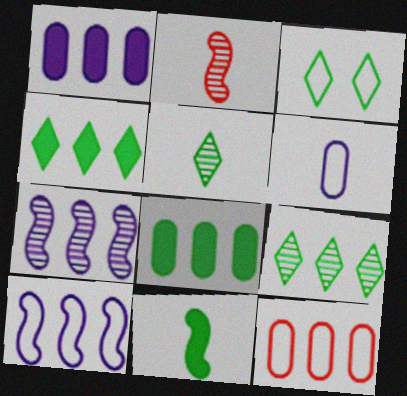[[1, 2, 3], 
[3, 4, 5], 
[4, 7, 12]]